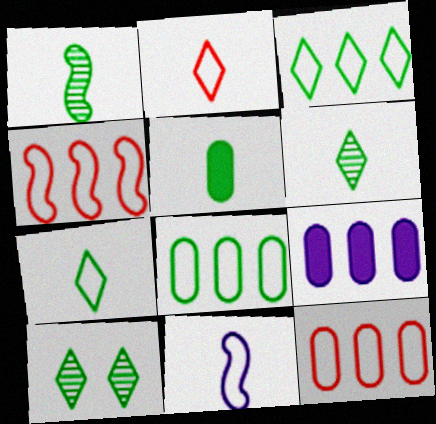[[1, 5, 7]]